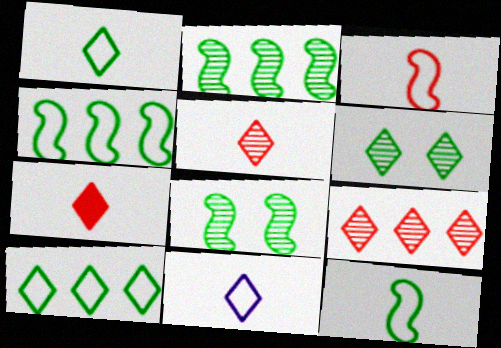[]